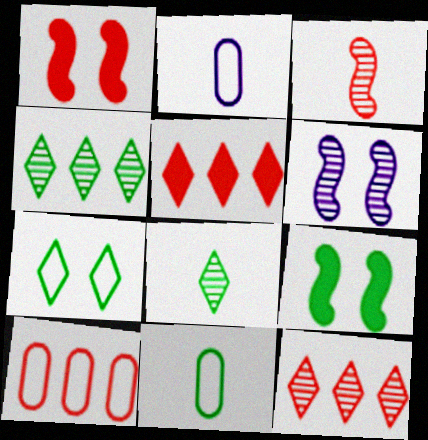[[1, 2, 4], 
[2, 9, 12], 
[4, 9, 11], 
[5, 6, 11]]